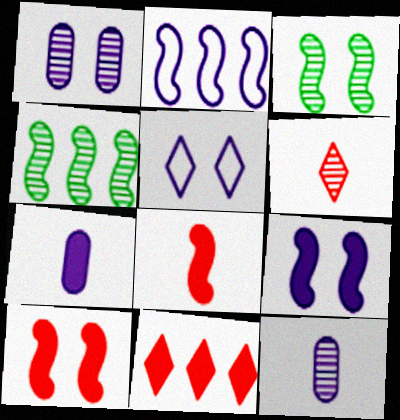[[1, 4, 6], 
[1, 5, 9], 
[2, 3, 8]]